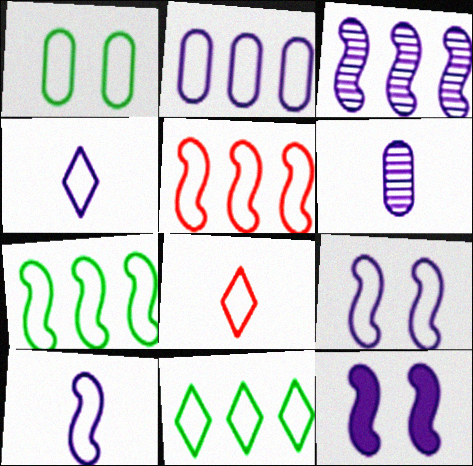[[1, 4, 5], 
[2, 4, 9], 
[2, 5, 11], 
[3, 10, 12]]